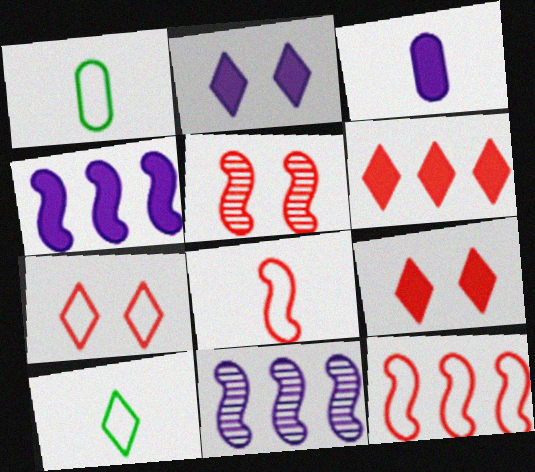[[1, 9, 11], 
[2, 3, 4]]